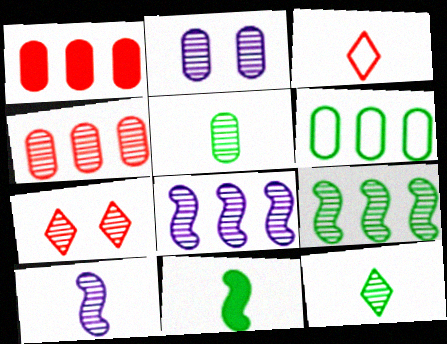[[2, 4, 5], 
[5, 7, 8]]